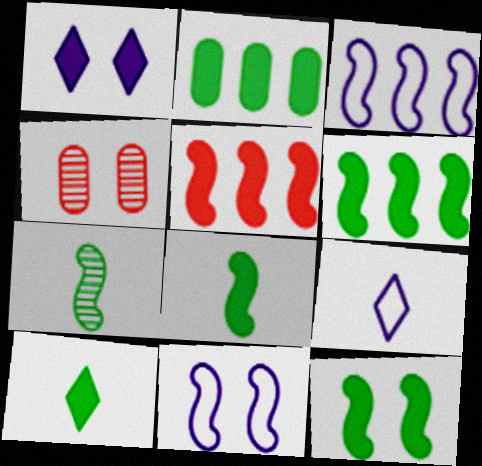[[2, 10, 12], 
[3, 4, 10], 
[4, 6, 9], 
[5, 7, 11], 
[6, 8, 12]]